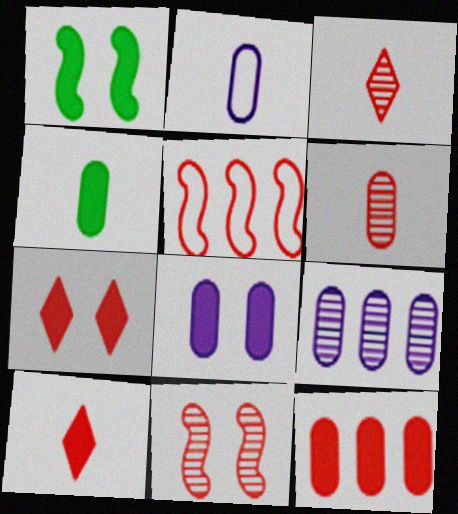[[1, 7, 8], 
[2, 4, 6], 
[2, 8, 9], 
[4, 8, 12], 
[5, 6, 7]]